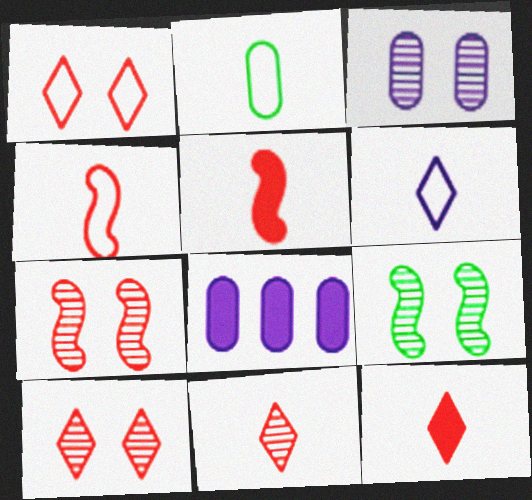[[2, 4, 6], 
[3, 9, 10]]